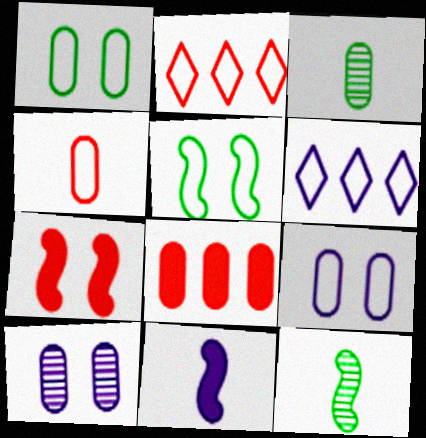[[3, 6, 7], 
[3, 8, 9], 
[4, 5, 6], 
[6, 10, 11]]